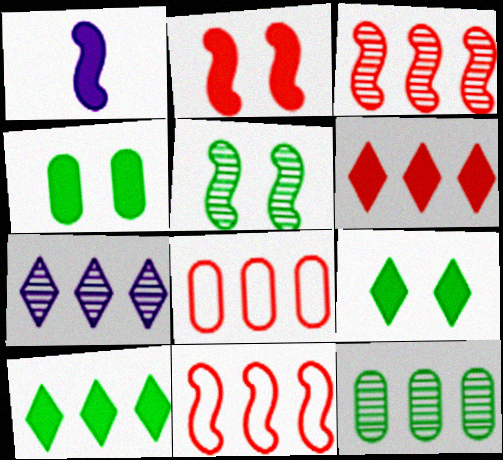[[1, 4, 6], 
[1, 5, 11], 
[3, 6, 8], 
[3, 7, 12]]